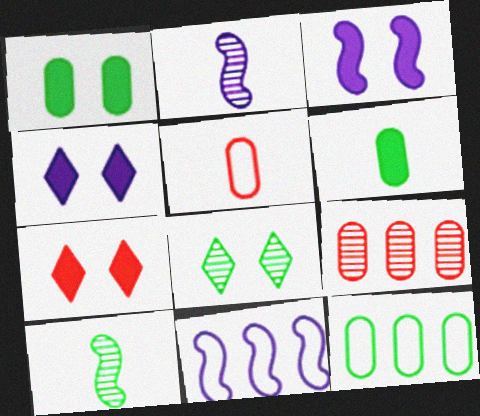[[1, 3, 7], 
[2, 3, 11], 
[2, 7, 12], 
[2, 8, 9]]